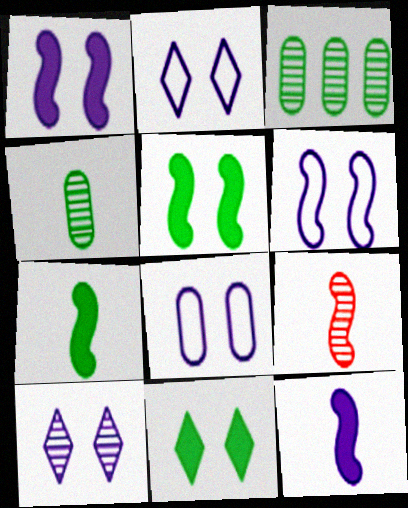[[1, 8, 10], 
[2, 6, 8], 
[3, 9, 10]]